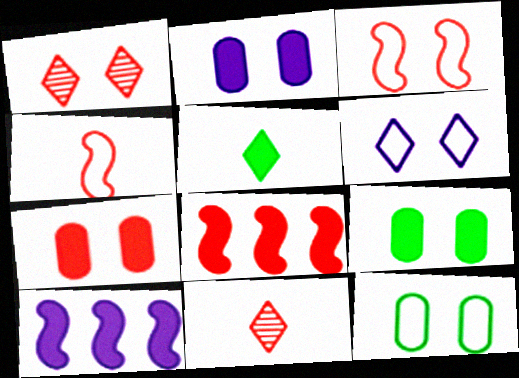[[1, 3, 7], 
[2, 5, 8], 
[2, 7, 9], 
[3, 6, 12], 
[5, 7, 10], 
[10, 11, 12]]